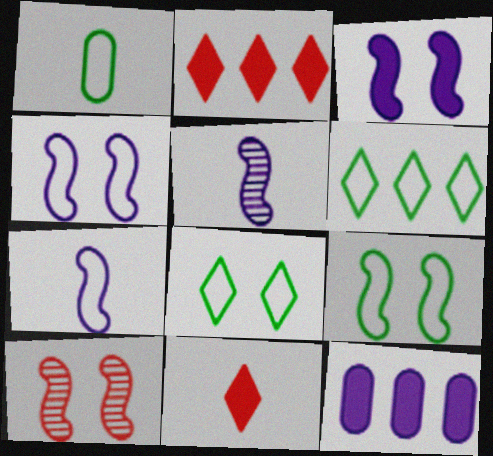[[1, 5, 11], 
[1, 6, 9], 
[3, 9, 10]]